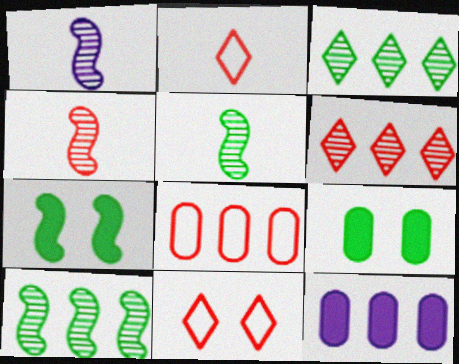[[1, 4, 5], 
[5, 11, 12]]